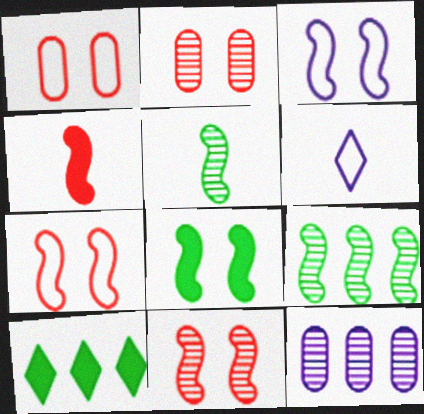[[3, 4, 9], 
[3, 8, 11]]